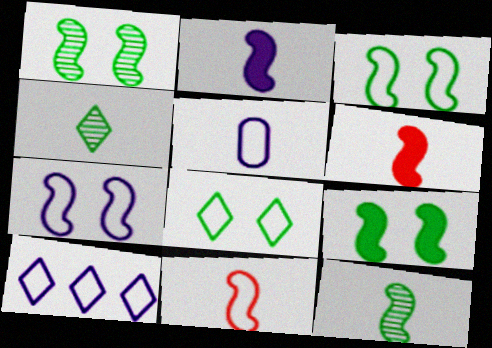[[1, 3, 9], 
[2, 11, 12], 
[4, 5, 6], 
[5, 7, 10]]